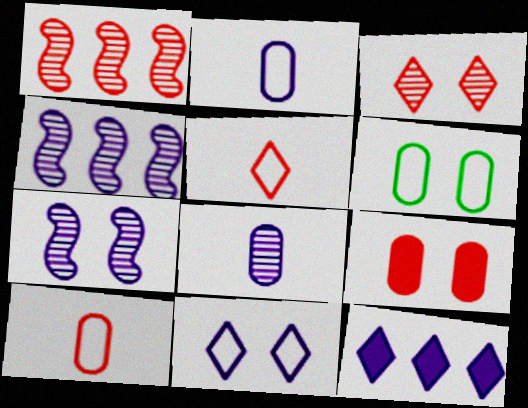[[1, 5, 9], 
[2, 7, 12]]